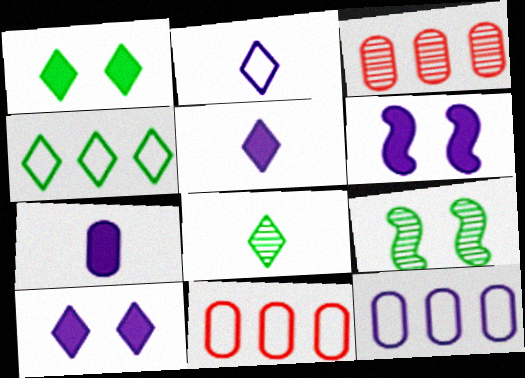[[1, 4, 8], 
[5, 9, 11], 
[6, 8, 11]]